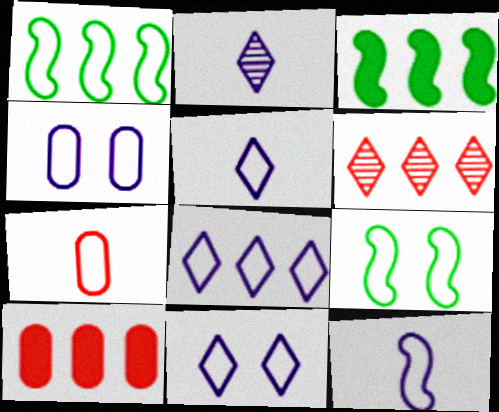[[1, 7, 11], 
[2, 9, 10], 
[4, 8, 12], 
[5, 8, 11], 
[7, 8, 9]]